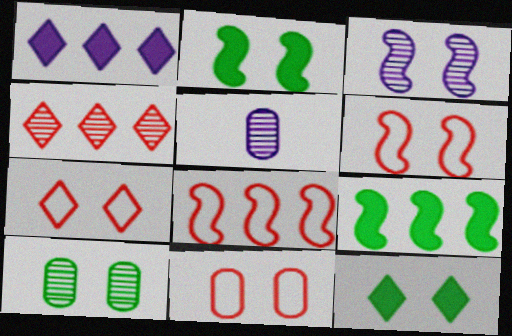[[2, 3, 6], 
[3, 11, 12], 
[5, 7, 9], 
[5, 8, 12], 
[6, 7, 11]]